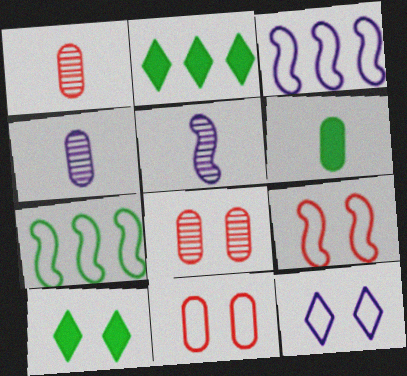[[1, 3, 10], 
[2, 4, 9], 
[2, 5, 11]]